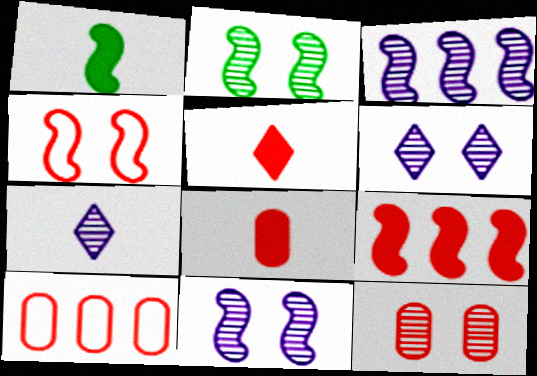[[1, 3, 4], 
[1, 6, 10], 
[2, 6, 12], 
[8, 10, 12]]